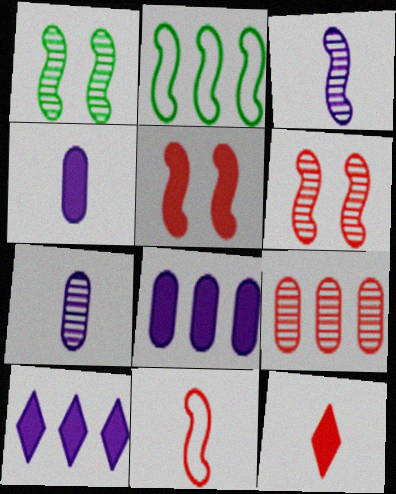[[2, 3, 5], 
[2, 9, 10]]